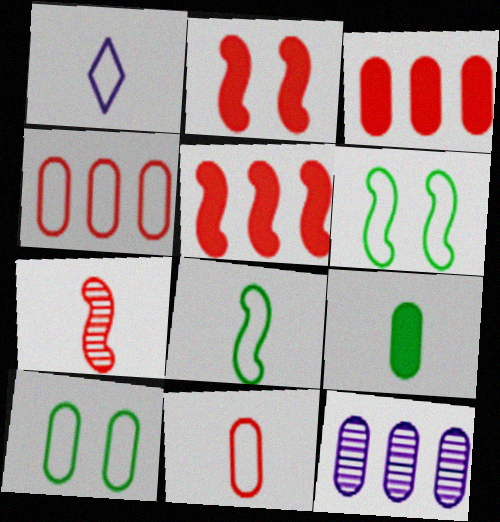[[1, 4, 6], 
[1, 7, 9], 
[1, 8, 11]]